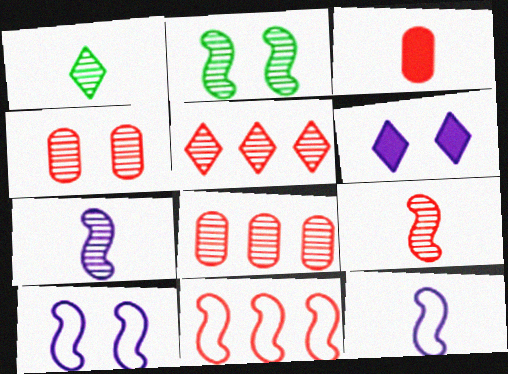[[1, 3, 12], 
[4, 5, 9]]